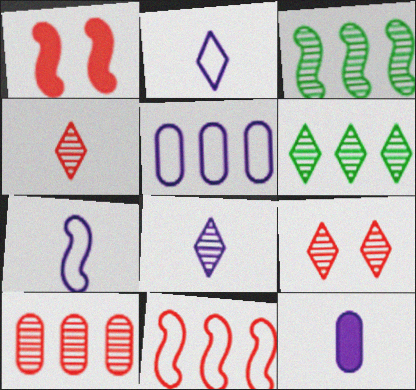[[1, 3, 7], 
[6, 8, 9], 
[7, 8, 12]]